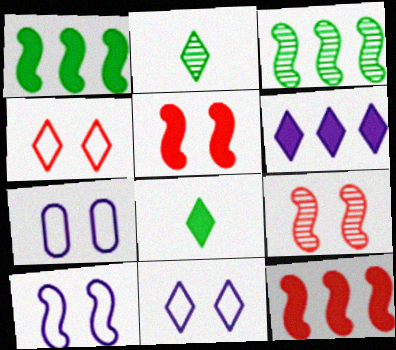[[2, 4, 6], 
[2, 7, 12], 
[7, 10, 11]]